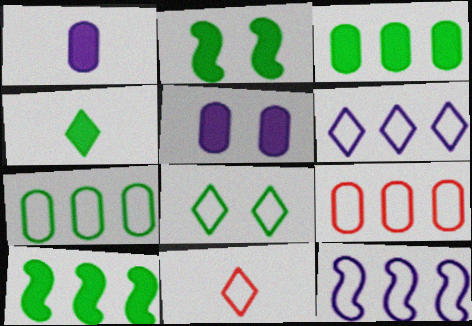[[2, 3, 4], 
[6, 8, 11]]